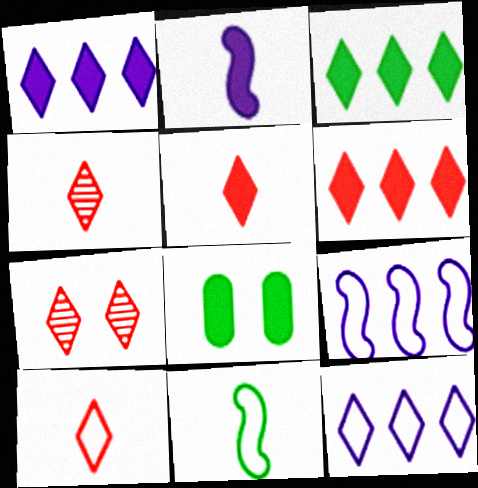[[1, 3, 6], 
[2, 6, 8], 
[4, 5, 10], 
[4, 8, 9], 
[6, 7, 10]]